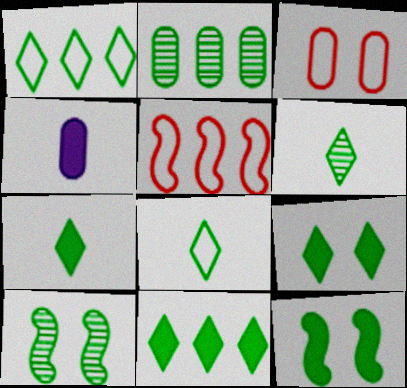[[1, 6, 9], 
[2, 3, 4], 
[2, 6, 10], 
[2, 8, 12], 
[6, 7, 8], 
[7, 9, 11]]